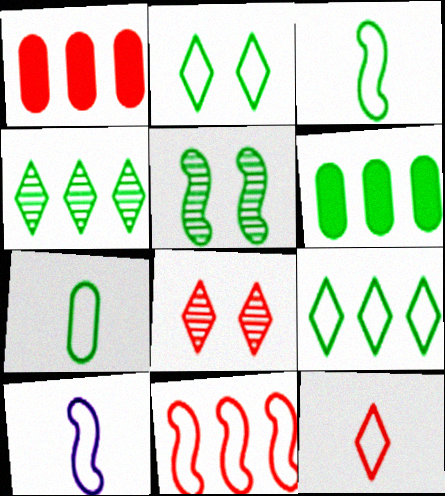[[6, 8, 10], 
[7, 10, 12]]